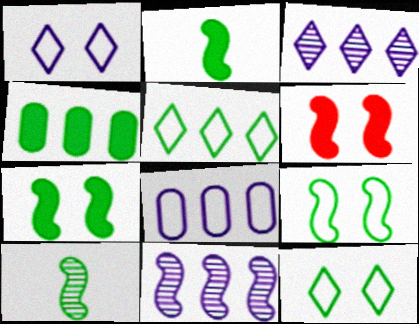[[4, 10, 12]]